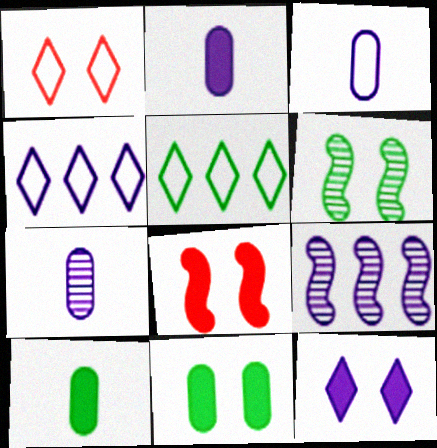[[1, 9, 10], 
[2, 3, 7], 
[3, 9, 12], 
[5, 6, 10], 
[5, 7, 8], 
[8, 11, 12]]